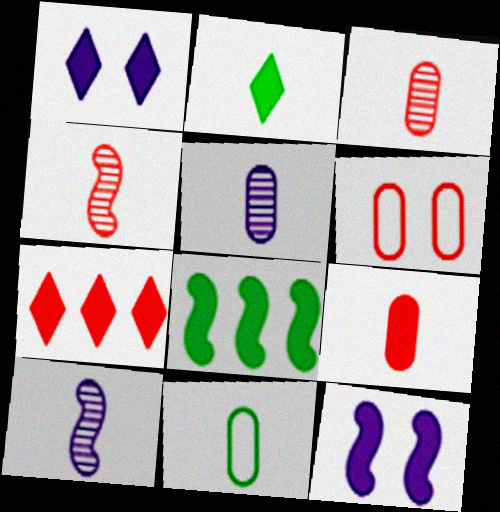[[1, 2, 7], 
[1, 8, 9], 
[4, 6, 7], 
[5, 9, 11]]